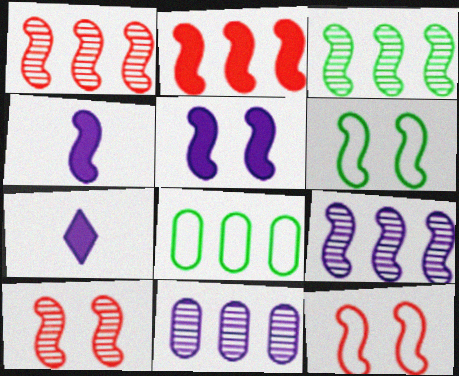[[1, 3, 9], 
[1, 4, 6], 
[3, 4, 12], 
[5, 6, 10], 
[7, 8, 10]]